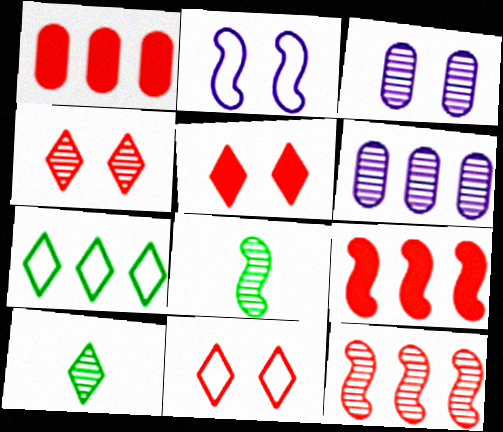[[1, 2, 10], 
[2, 8, 9], 
[3, 10, 12], 
[4, 5, 11], 
[4, 6, 8], 
[6, 7, 9]]